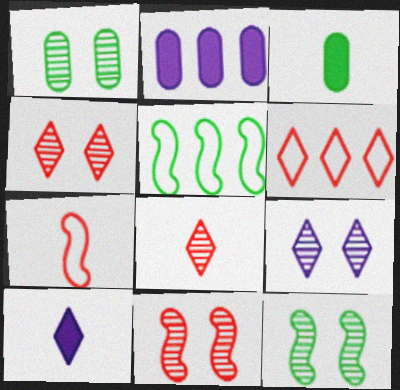[[1, 9, 11]]